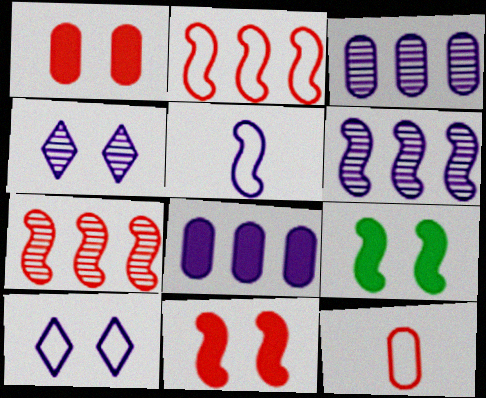[[4, 5, 8], 
[5, 7, 9]]